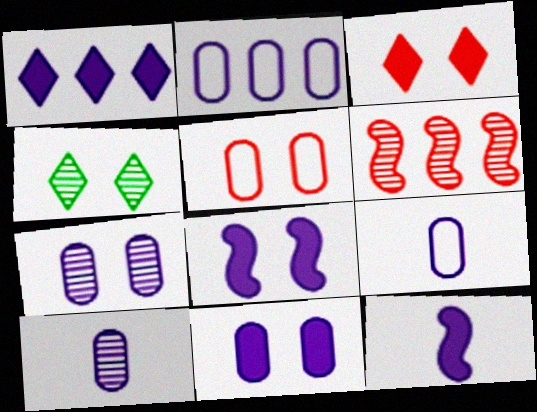[[1, 11, 12], 
[2, 10, 11], 
[4, 5, 8], 
[4, 6, 10]]